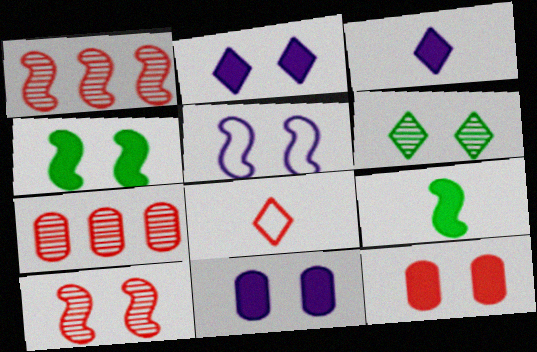[[1, 5, 9], 
[1, 8, 12], 
[2, 4, 12], 
[4, 5, 10], 
[5, 6, 12]]